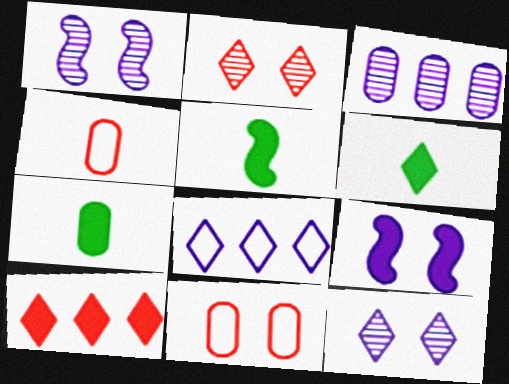[[2, 6, 8], 
[3, 7, 11], 
[5, 6, 7], 
[7, 9, 10]]